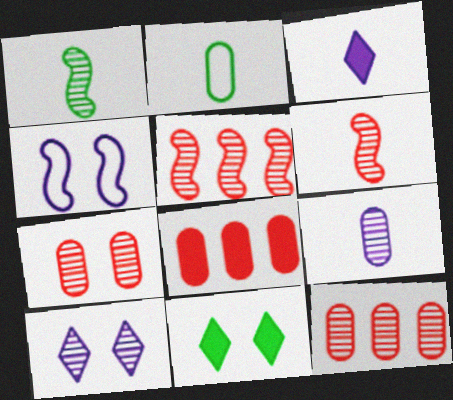[[1, 10, 12], 
[2, 3, 6], 
[4, 7, 11]]